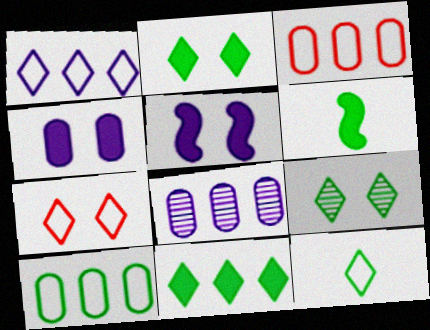[[1, 7, 12], 
[6, 7, 8], 
[6, 9, 10], 
[9, 11, 12]]